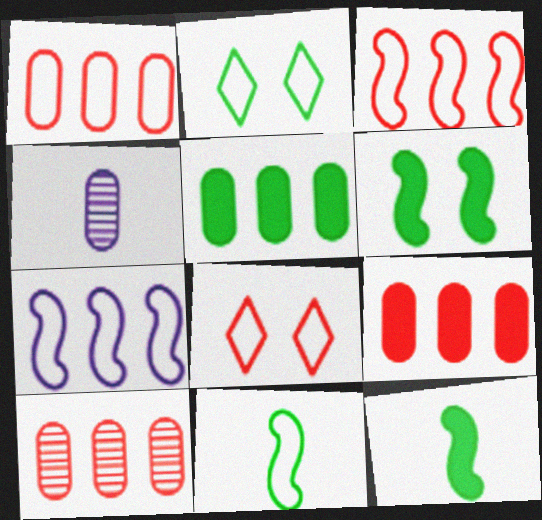[[1, 9, 10]]